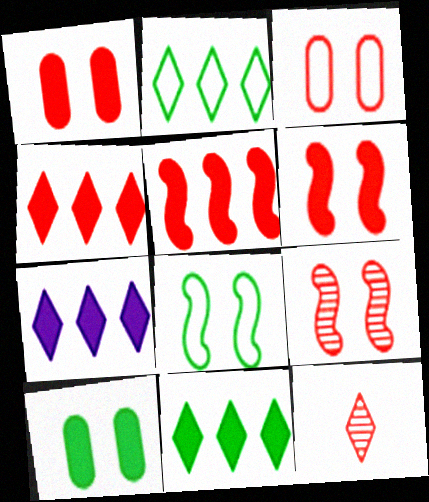[[3, 5, 12], 
[4, 7, 11]]